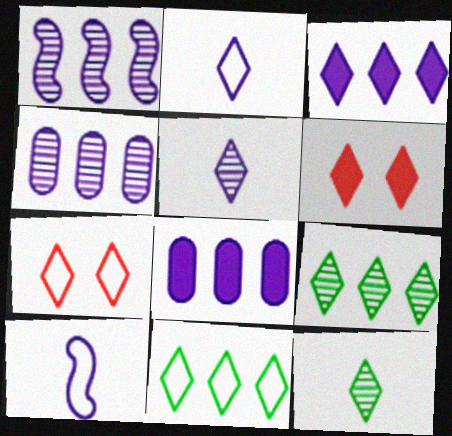[[2, 6, 9], 
[2, 7, 11], 
[3, 7, 12], 
[5, 6, 11]]